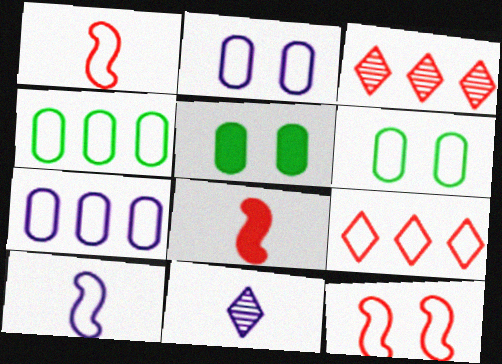[[3, 5, 10], 
[6, 9, 10]]